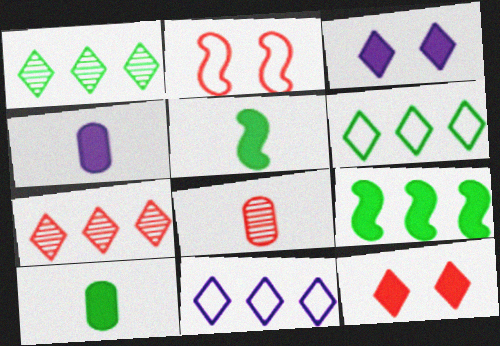[[1, 2, 4], 
[4, 9, 12]]